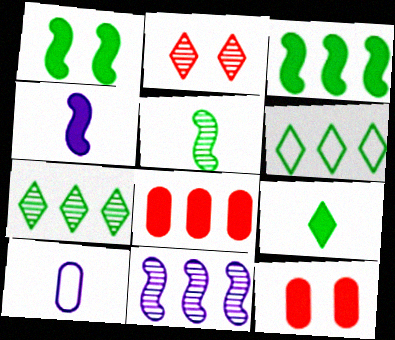[[2, 3, 10], 
[6, 8, 11]]